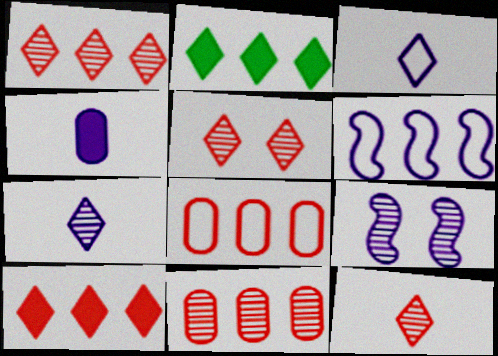[[1, 5, 12], 
[2, 3, 5], 
[2, 6, 11]]